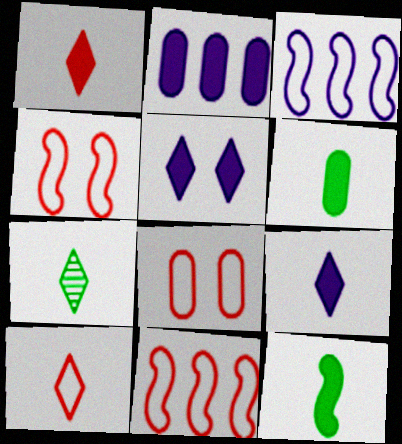[[2, 4, 7], 
[7, 9, 10], 
[8, 10, 11]]